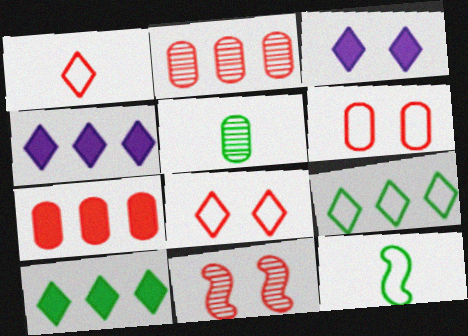[[1, 7, 11], 
[2, 3, 12]]